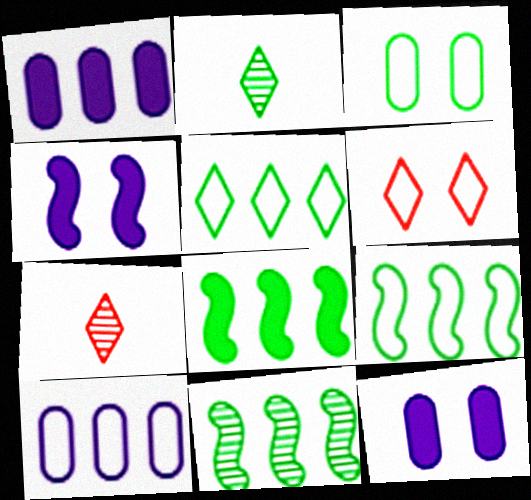[[2, 3, 8], 
[7, 9, 12], 
[8, 9, 11]]